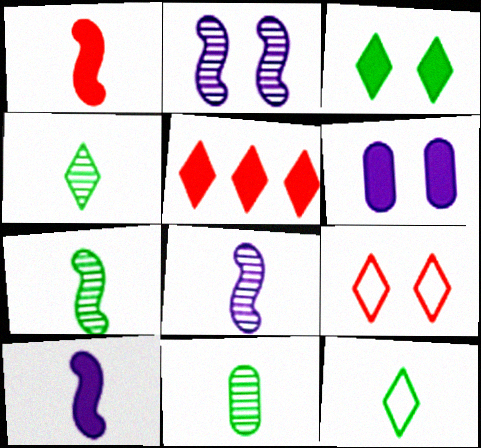[[4, 7, 11]]